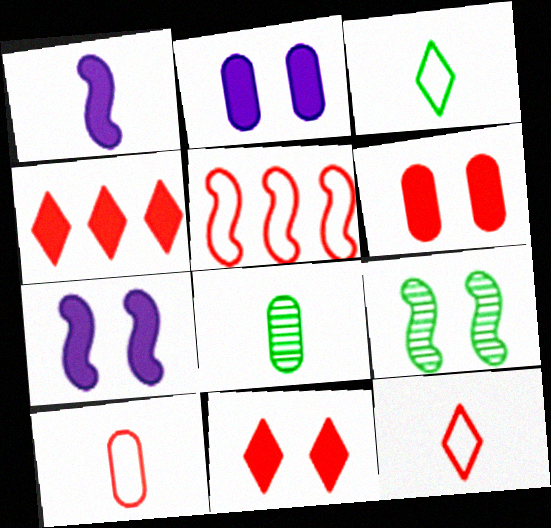[[1, 5, 9], 
[1, 8, 12]]